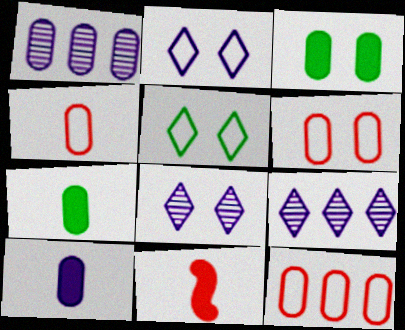[[1, 3, 4], 
[1, 5, 11], 
[1, 6, 7], 
[4, 6, 12]]